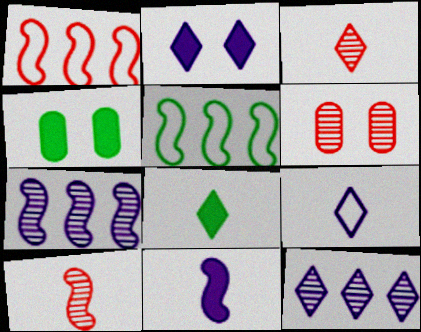[[2, 9, 12], 
[3, 8, 9]]